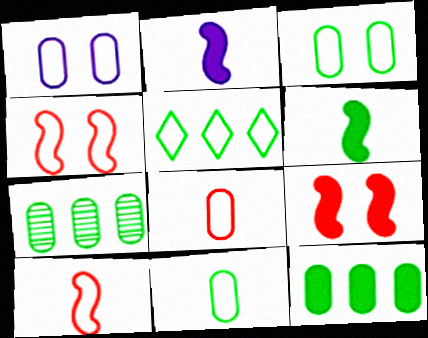[[1, 5, 10]]